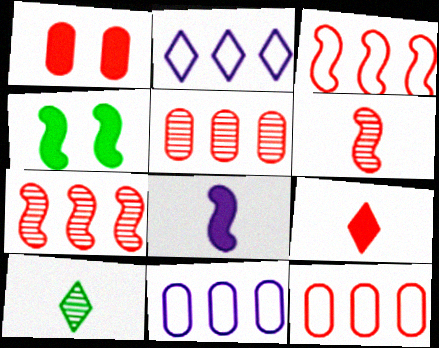[]